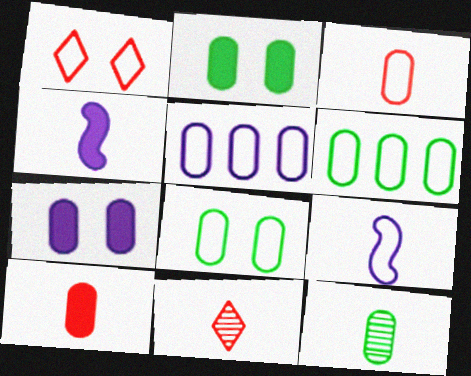[[1, 6, 9], 
[2, 6, 12], 
[3, 5, 8]]